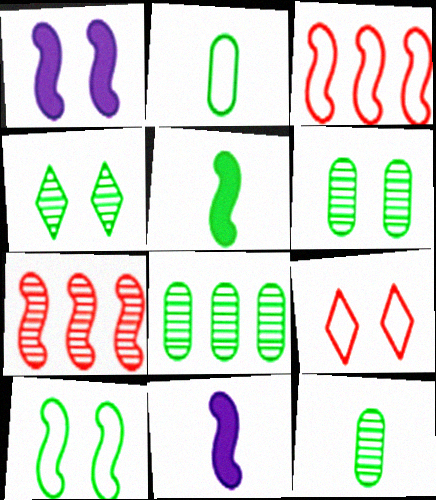[[1, 6, 9], 
[6, 8, 12], 
[7, 10, 11], 
[8, 9, 11]]